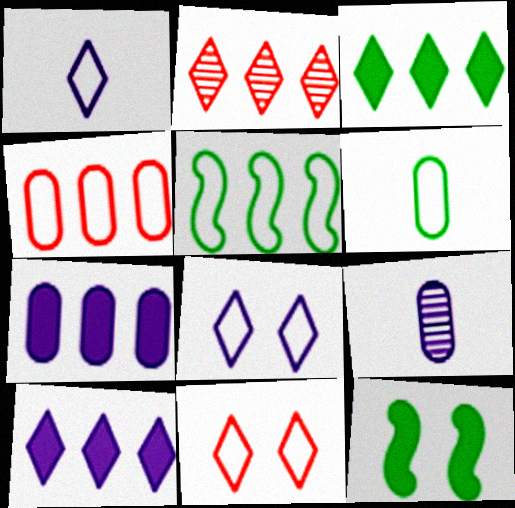[[2, 5, 7]]